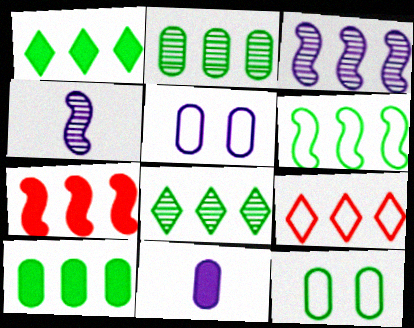[[1, 2, 6], 
[3, 6, 7], 
[3, 9, 10], 
[6, 8, 10]]